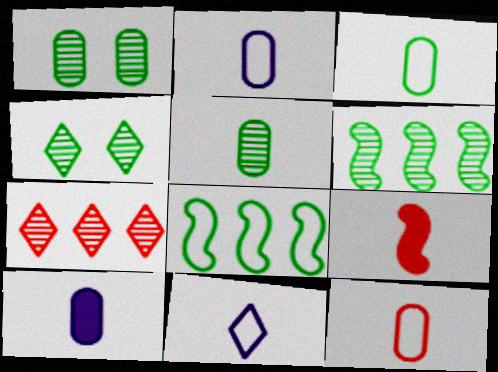[[2, 3, 12], 
[4, 5, 6], 
[5, 9, 11], 
[5, 10, 12]]